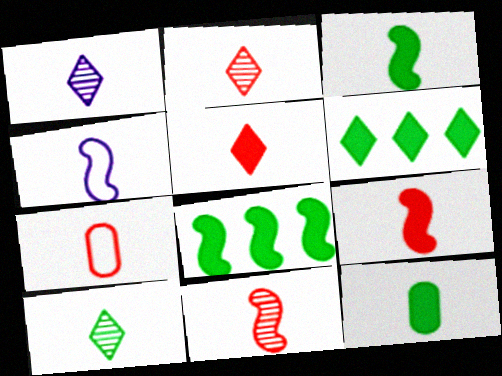[[1, 2, 10], 
[1, 3, 7], 
[2, 4, 12], 
[2, 7, 9], 
[3, 4, 11], 
[5, 7, 11]]